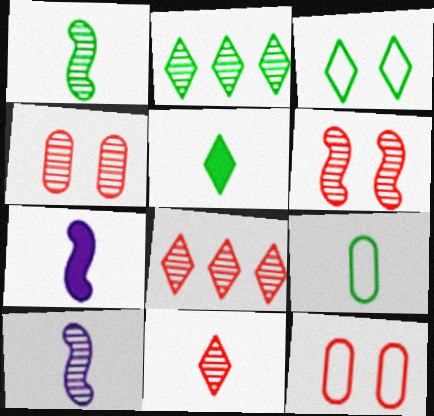[[1, 5, 9], 
[2, 3, 5], 
[2, 4, 10], 
[2, 7, 12], 
[7, 9, 11]]